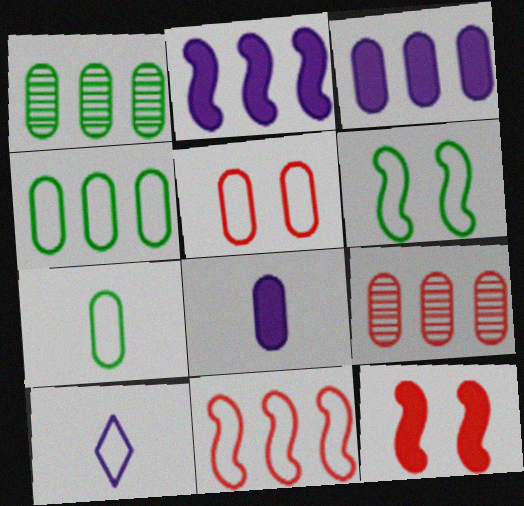[[1, 5, 8], 
[1, 10, 12], 
[3, 4, 9]]